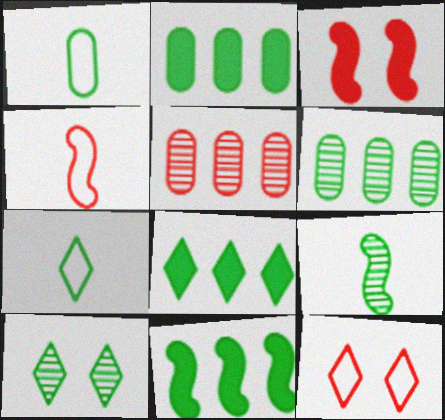[[1, 10, 11], 
[2, 8, 11], 
[6, 9, 10], 
[7, 8, 10]]